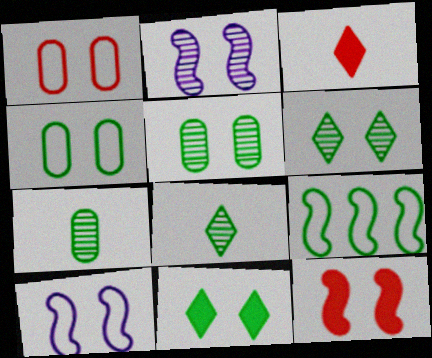[[1, 2, 11], 
[7, 9, 11]]